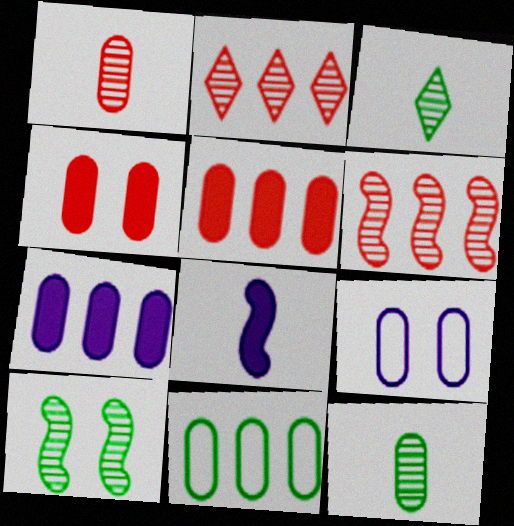[[5, 9, 12]]